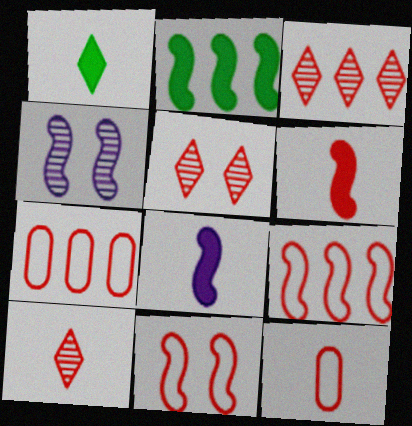[[1, 4, 7], 
[3, 5, 10], 
[5, 6, 7], 
[6, 10, 12]]